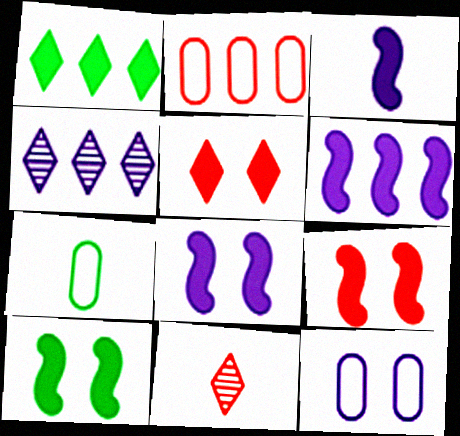[[2, 7, 12], 
[2, 9, 11], 
[3, 4, 12], 
[3, 6, 8], 
[3, 7, 11], 
[4, 7, 9], 
[8, 9, 10]]